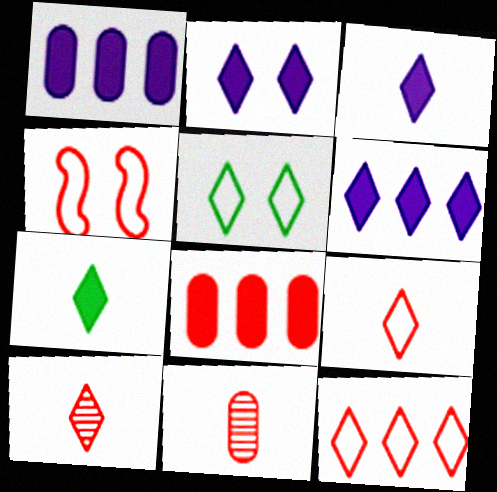[[2, 3, 6], 
[4, 8, 10], 
[5, 6, 10]]